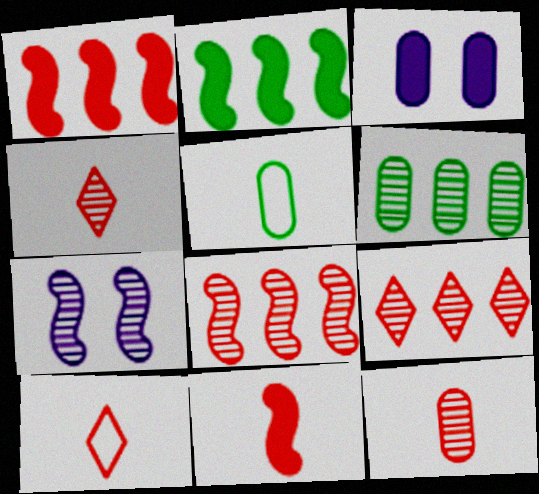[[4, 6, 7], 
[10, 11, 12]]